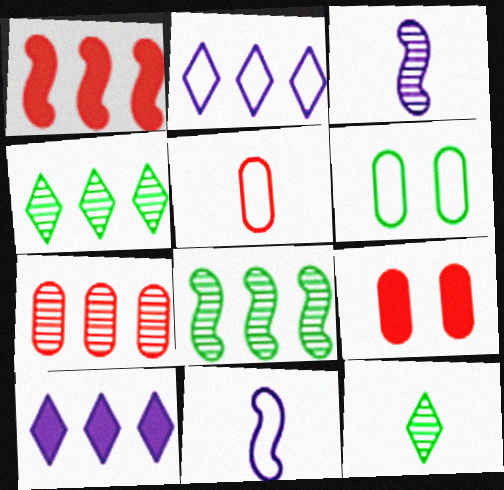[[4, 9, 11], 
[5, 7, 9]]